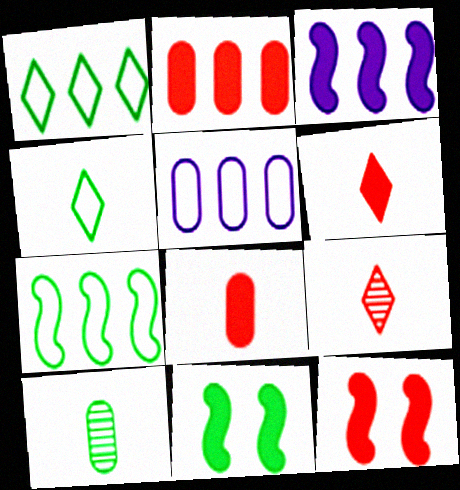[[1, 10, 11], 
[2, 6, 12], 
[5, 9, 11]]